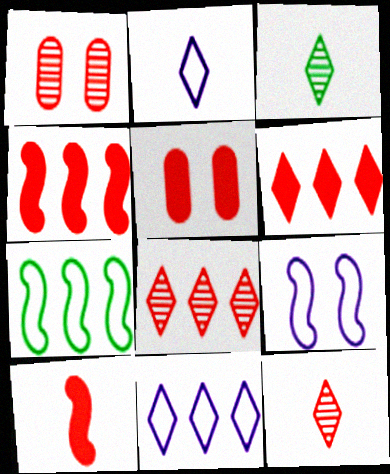[[5, 6, 10]]